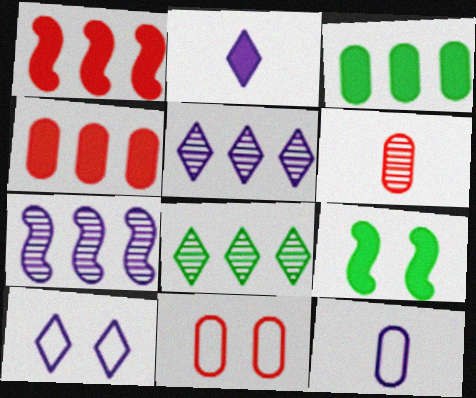[[2, 4, 9], 
[2, 5, 10], 
[4, 6, 11]]